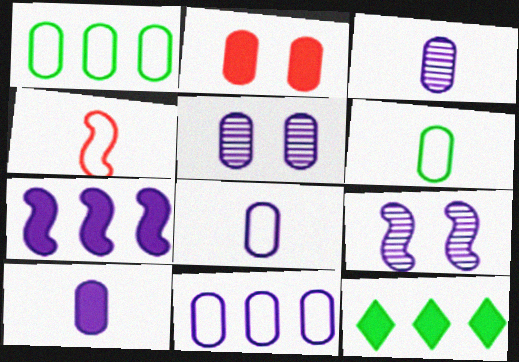[[1, 2, 3], 
[3, 8, 10], 
[4, 5, 12], 
[5, 10, 11]]